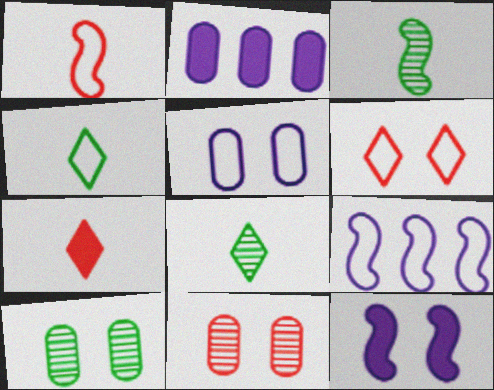[[2, 3, 6], 
[6, 10, 12], 
[7, 9, 10]]